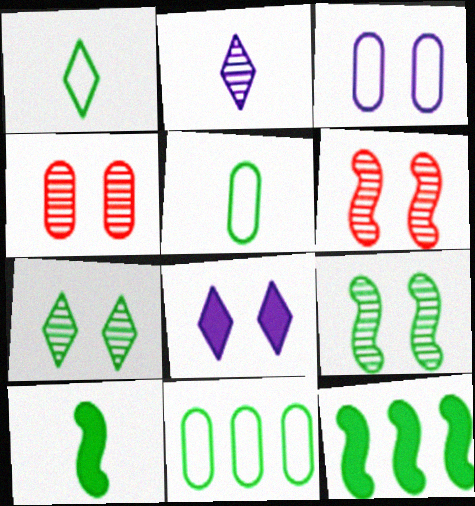[[5, 7, 12], 
[7, 10, 11]]